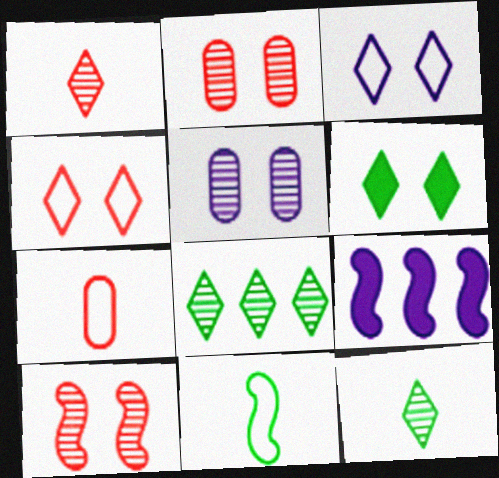[[9, 10, 11]]